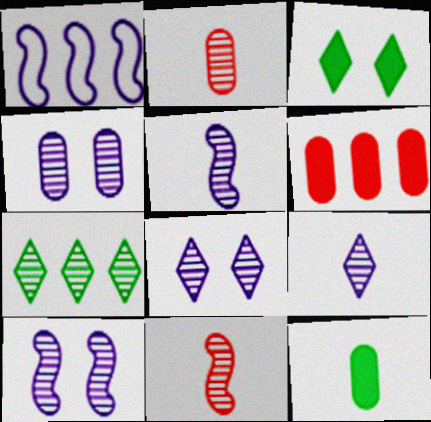[[1, 2, 3], 
[1, 6, 7], 
[2, 7, 10], 
[4, 7, 11], 
[4, 8, 10]]